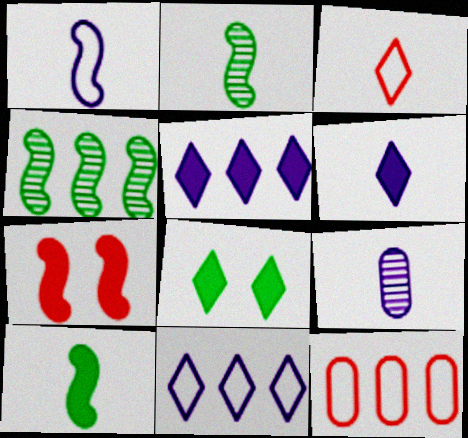[[1, 4, 7], 
[1, 6, 9], 
[3, 9, 10], 
[4, 5, 12]]